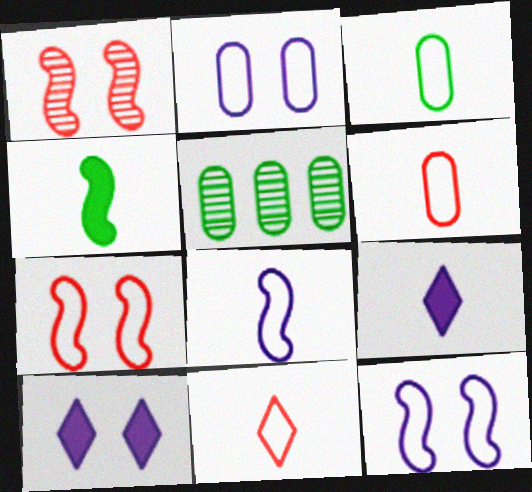[[3, 8, 11], 
[5, 7, 9]]